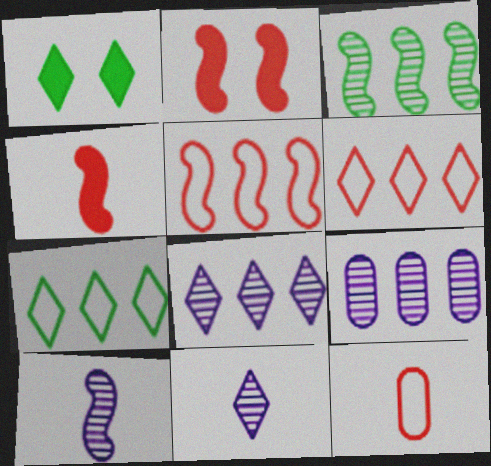[[1, 6, 11]]